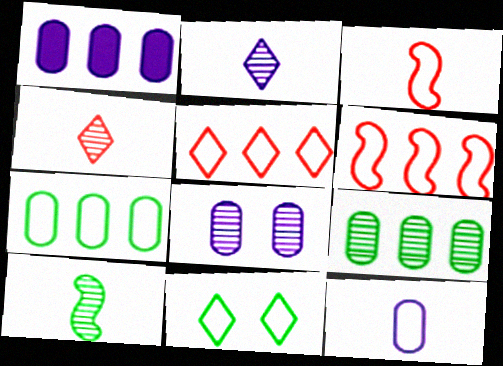[[1, 8, 12], 
[6, 11, 12]]